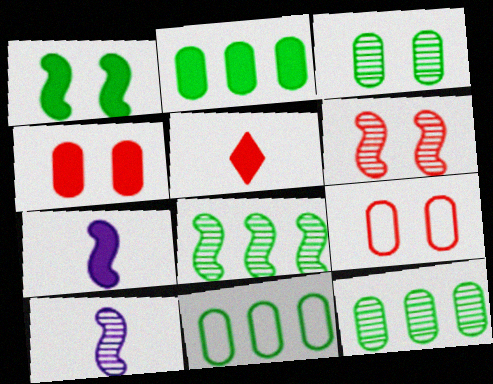[[2, 11, 12], 
[6, 8, 10]]